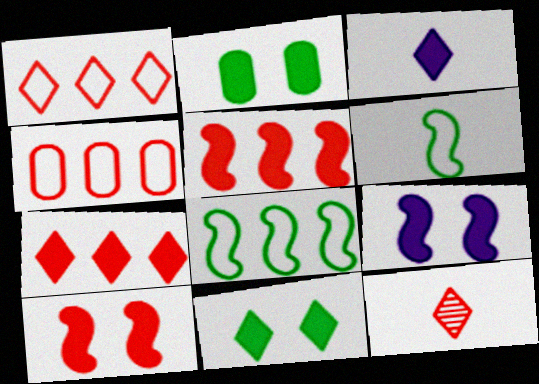[[2, 3, 5], 
[3, 7, 11], 
[4, 10, 12]]